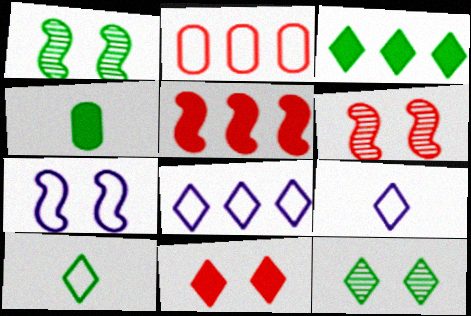[[2, 7, 10], 
[3, 10, 12], 
[4, 6, 8]]